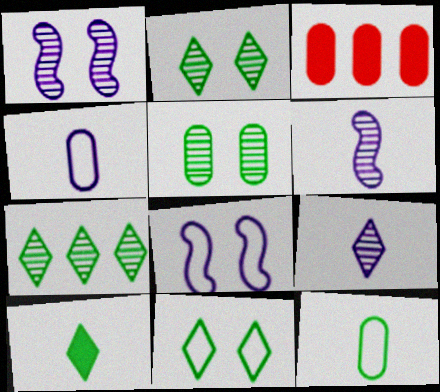[[3, 4, 5], 
[3, 6, 11], 
[7, 10, 11]]